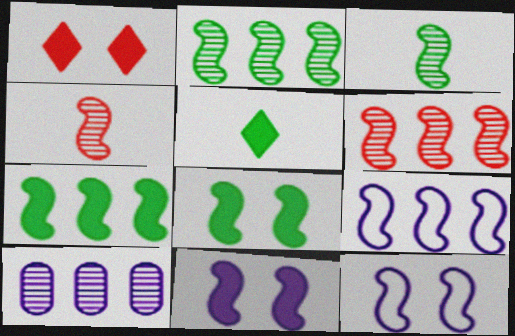[[4, 7, 12], 
[4, 8, 9], 
[6, 7, 9]]